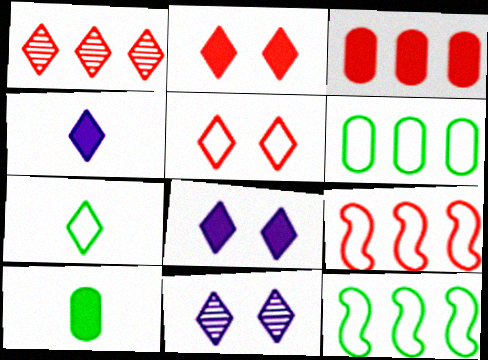[[1, 3, 9], 
[1, 7, 8], 
[9, 10, 11]]